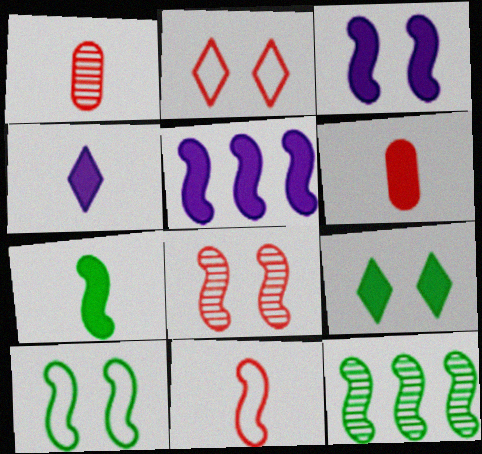[[3, 8, 10], 
[3, 11, 12], 
[4, 6, 7], 
[5, 6, 9], 
[7, 10, 12]]